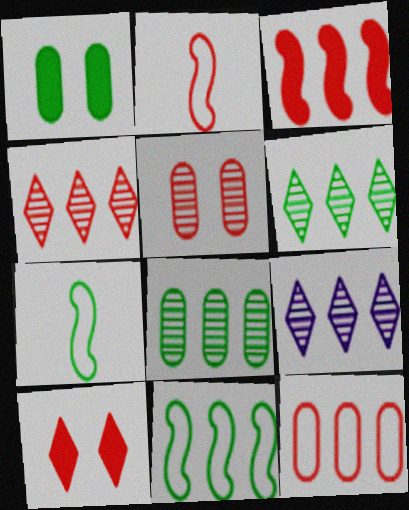[[1, 2, 9], 
[1, 6, 7], 
[3, 4, 12], 
[4, 6, 9]]